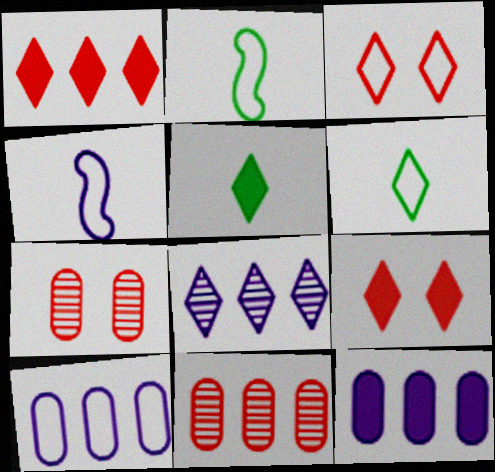[[2, 3, 10], 
[3, 5, 8], 
[6, 8, 9]]